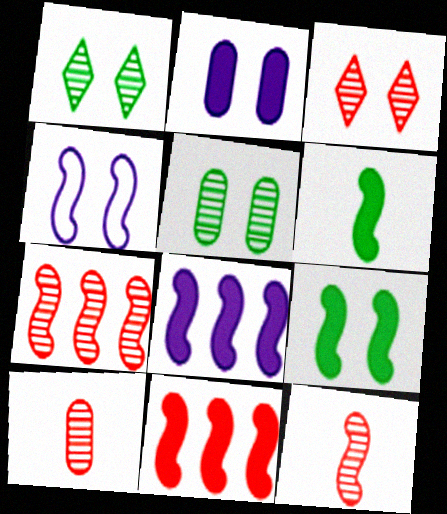[[3, 7, 10], 
[4, 6, 7]]